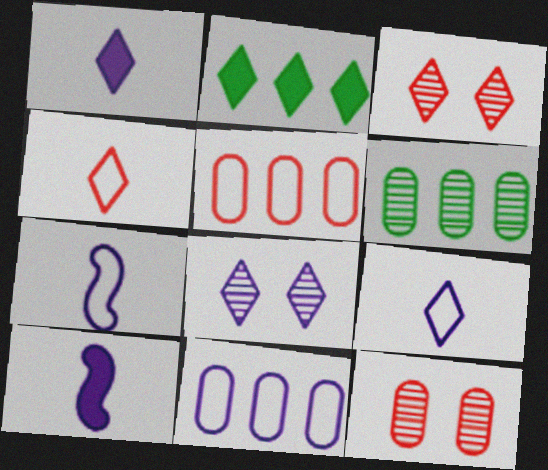[[2, 3, 9], 
[2, 4, 8], 
[2, 7, 12], 
[8, 10, 11]]